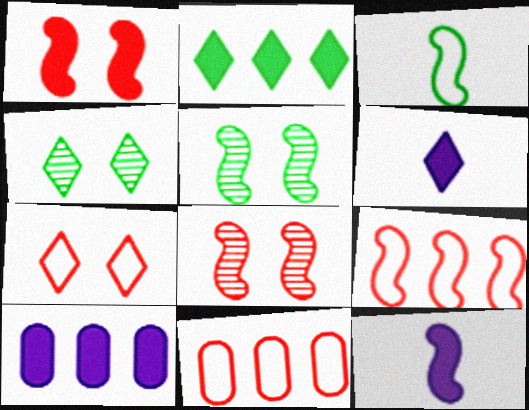[[4, 11, 12], 
[5, 6, 11], 
[5, 9, 12]]